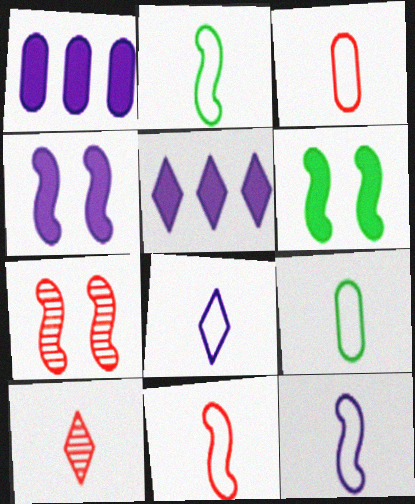[[2, 3, 8], 
[2, 11, 12], 
[5, 7, 9], 
[8, 9, 11]]